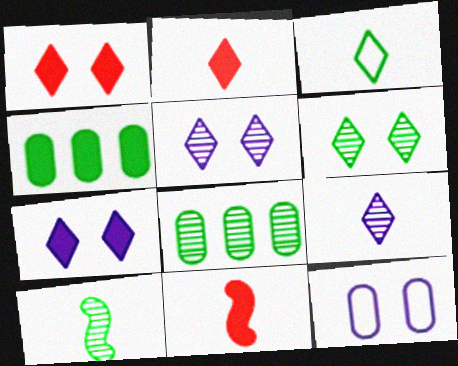[[2, 3, 9], 
[4, 7, 11], 
[6, 8, 10]]